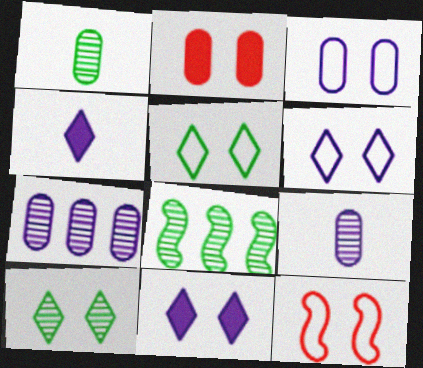[[1, 8, 10], 
[3, 5, 12]]